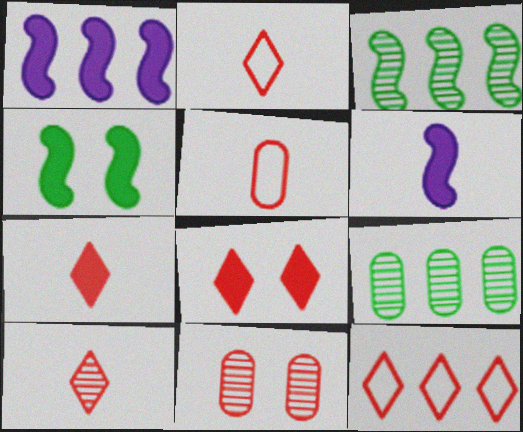[[1, 9, 12], 
[2, 7, 10], 
[8, 10, 12]]